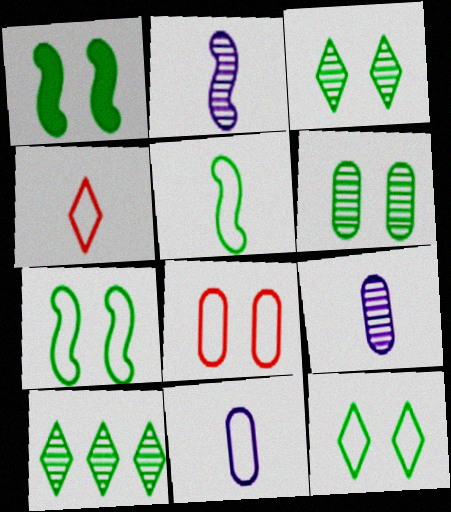[[1, 6, 12], 
[4, 5, 11]]